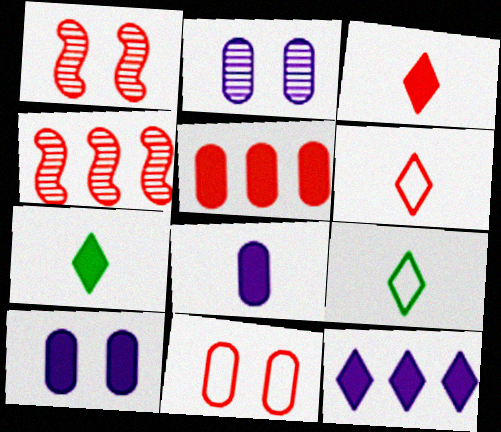[[1, 5, 6], 
[3, 4, 11], 
[4, 9, 10]]